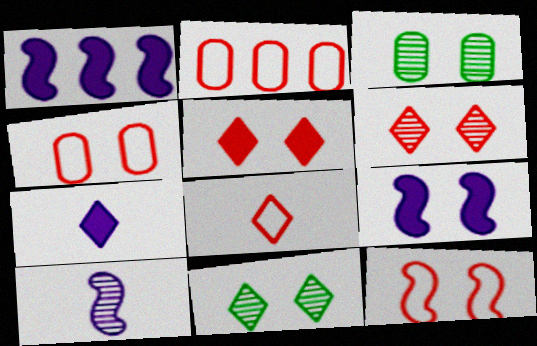[[1, 3, 8], 
[2, 8, 12], 
[4, 9, 11]]